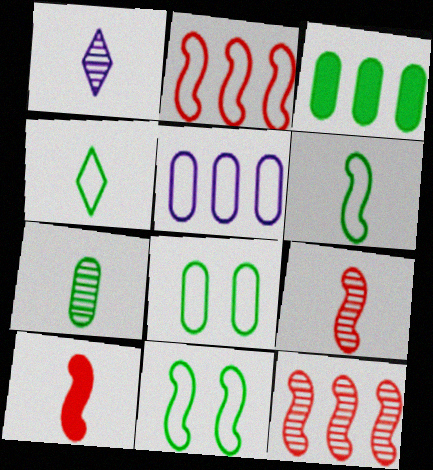[[1, 7, 9], 
[3, 7, 8]]